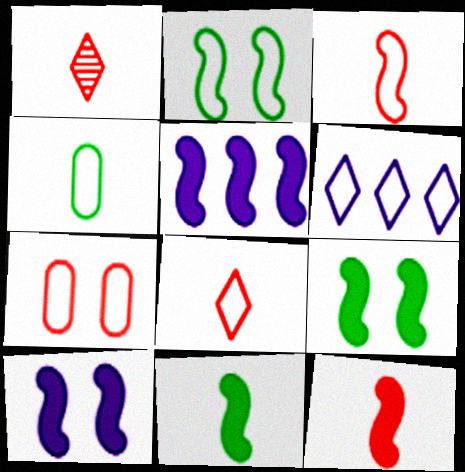[[5, 9, 12]]